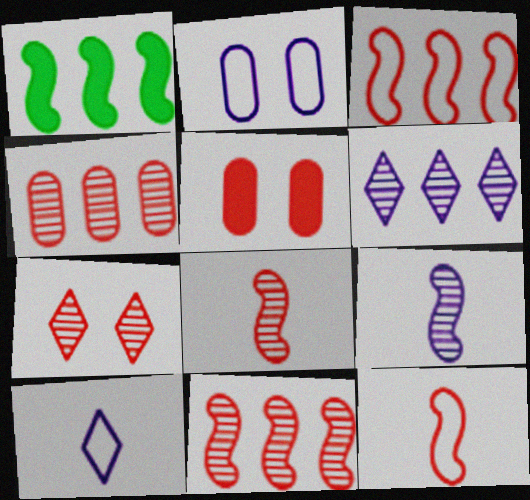[[4, 7, 8]]